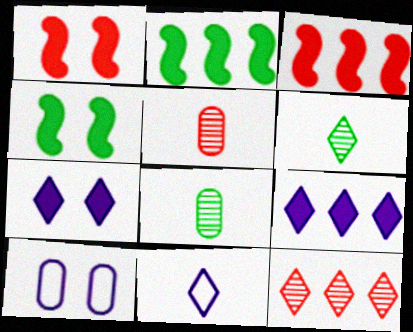[[3, 6, 10]]